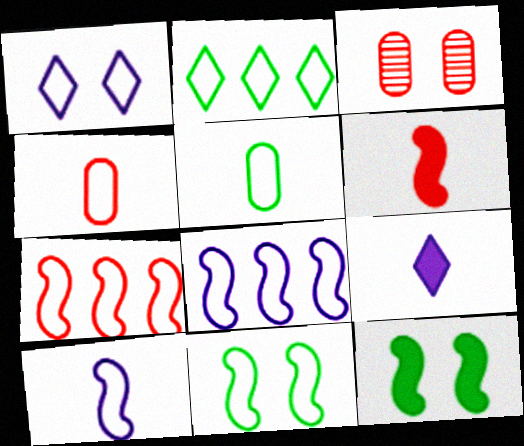[[1, 3, 12], 
[1, 5, 7], 
[2, 5, 11], 
[7, 10, 11]]